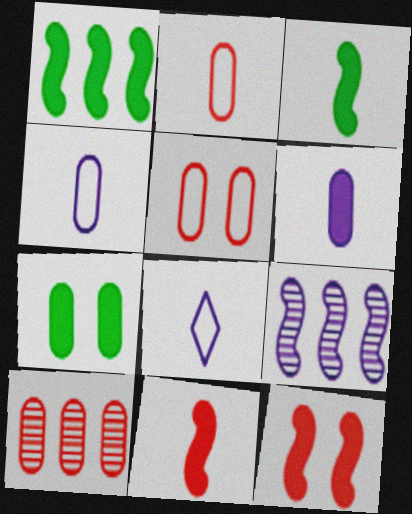[[4, 7, 10]]